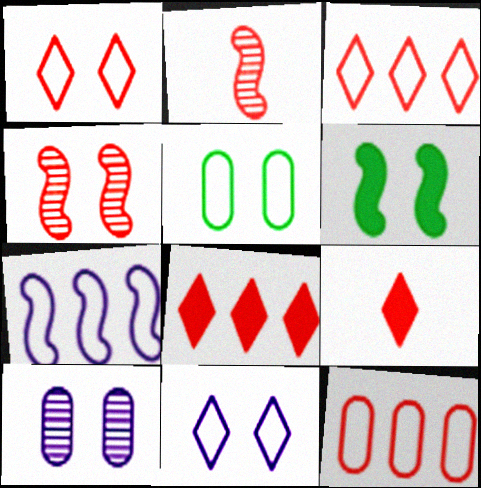[[1, 6, 10], 
[2, 6, 7], 
[4, 9, 12]]